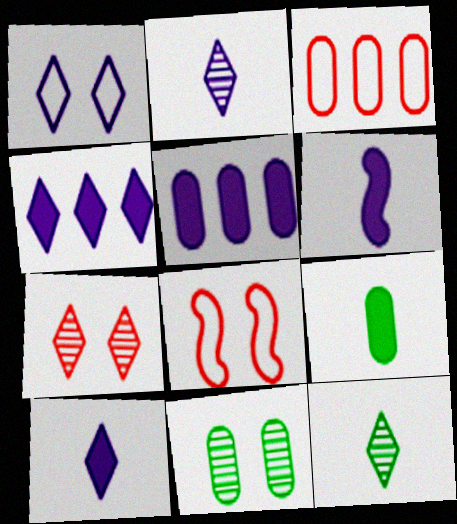[[1, 2, 4], 
[5, 8, 12]]